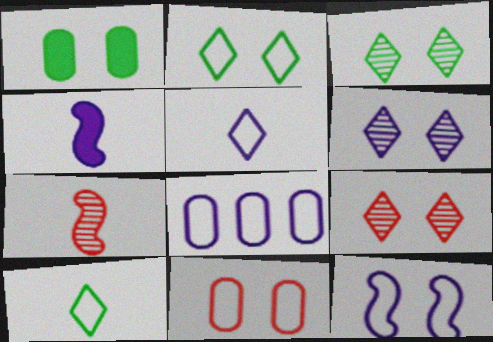[[1, 9, 12], 
[2, 11, 12], 
[3, 6, 9], 
[4, 6, 8], 
[5, 8, 12]]